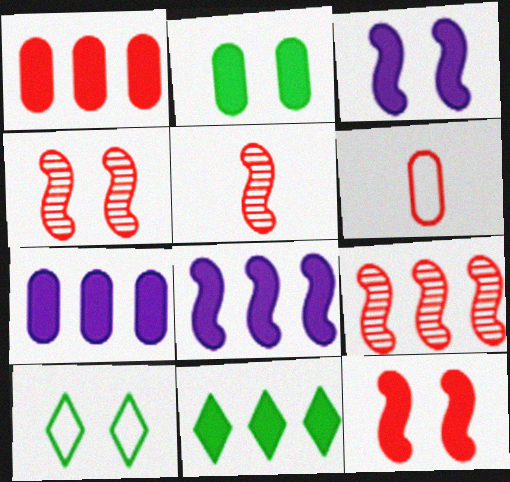[[1, 8, 11], 
[4, 5, 9], 
[5, 7, 10]]